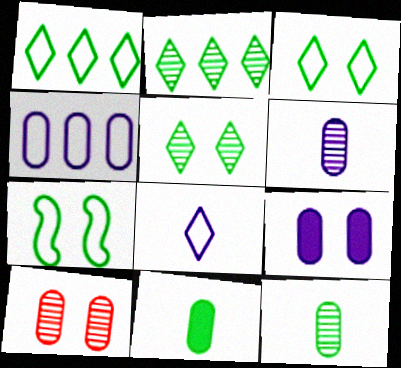[[2, 7, 11], 
[4, 6, 9], 
[4, 10, 11]]